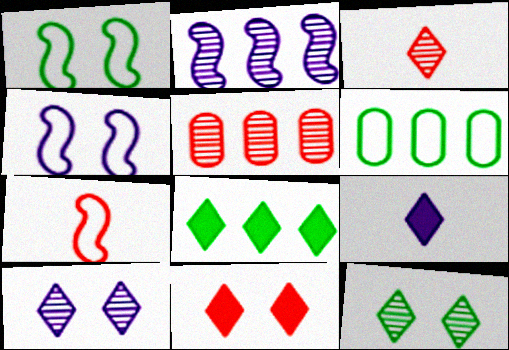[[1, 5, 9], 
[5, 7, 11], 
[8, 9, 11]]